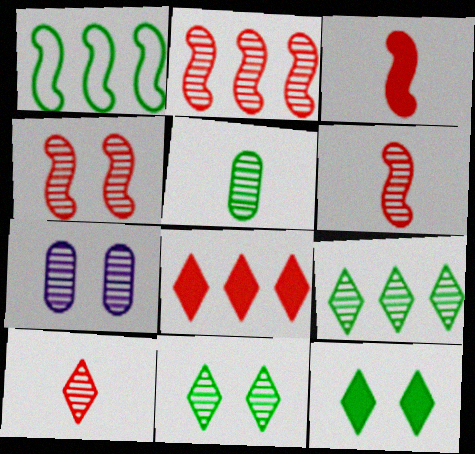[[1, 5, 12], 
[2, 4, 6], 
[4, 7, 11], 
[6, 7, 9]]